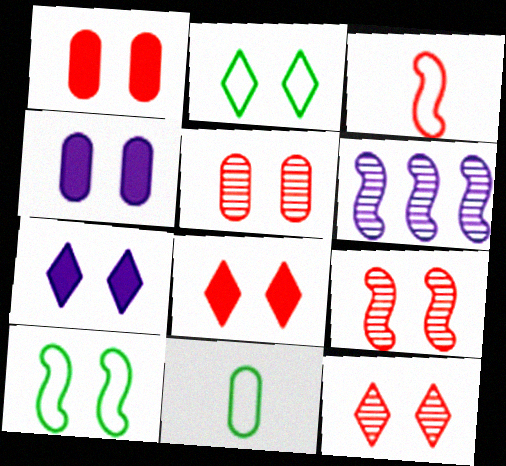[[2, 4, 9], 
[2, 7, 12], 
[4, 10, 12], 
[5, 7, 10], 
[5, 9, 12], 
[6, 8, 11]]